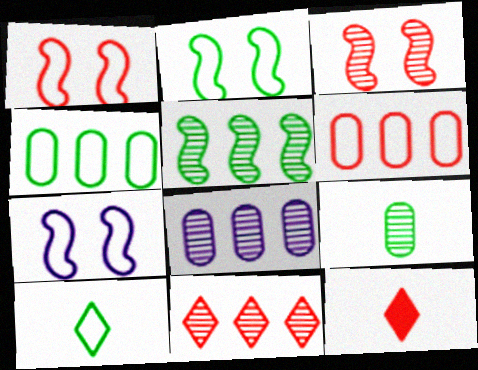[[1, 2, 7], 
[2, 4, 10], 
[2, 8, 12], 
[3, 6, 12], 
[5, 8, 11], 
[6, 7, 10]]